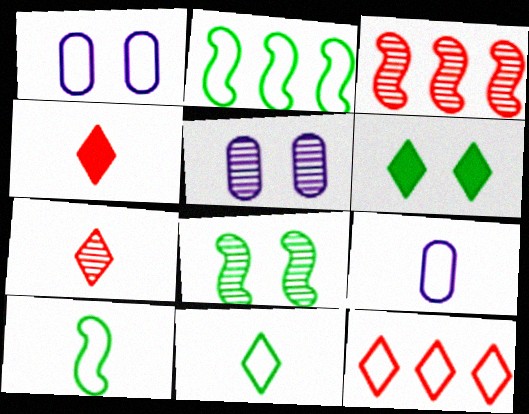[[1, 10, 12], 
[2, 4, 5], 
[3, 6, 9]]